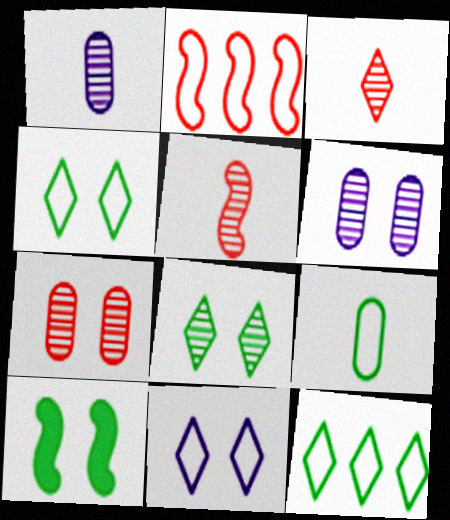[[2, 9, 11], 
[7, 10, 11]]